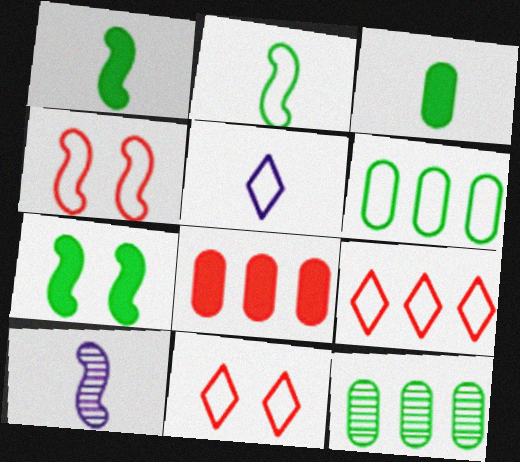[[4, 5, 6]]